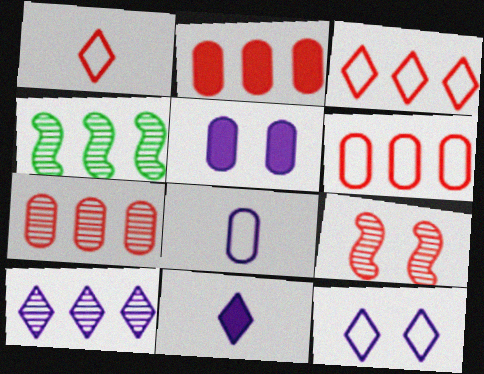[[1, 2, 9], 
[1, 4, 5], 
[2, 6, 7], 
[4, 7, 10], 
[10, 11, 12]]